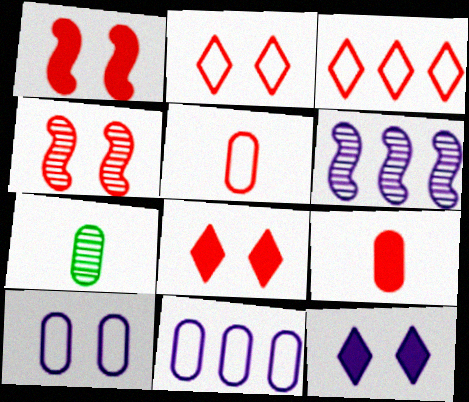[[3, 4, 9]]